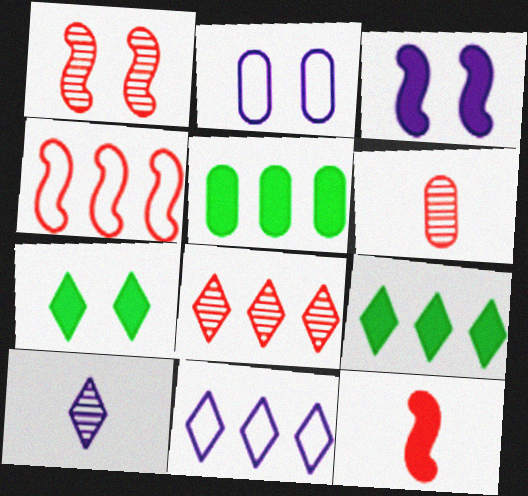[[1, 2, 7], 
[1, 4, 12], 
[1, 6, 8], 
[2, 5, 6], 
[8, 9, 11]]